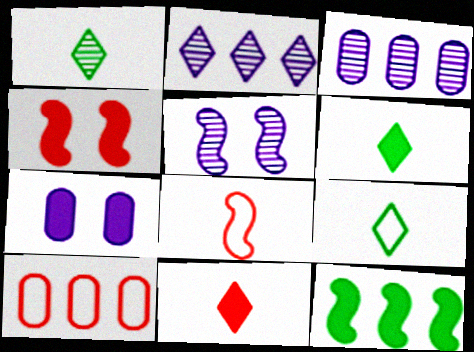[[1, 6, 9], 
[2, 10, 12], 
[3, 4, 9], 
[5, 6, 10], 
[5, 8, 12], 
[7, 11, 12]]